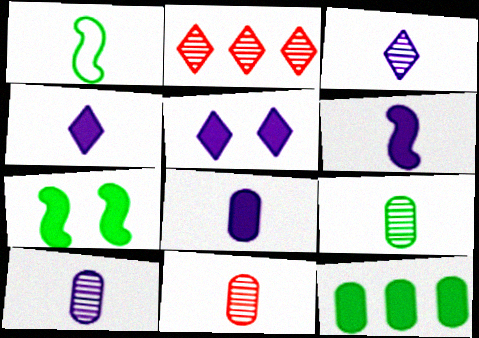[[1, 4, 11], 
[4, 6, 8], 
[9, 10, 11]]